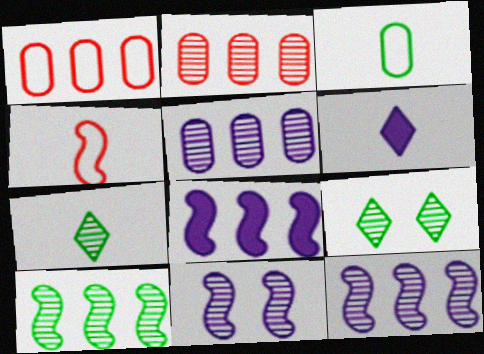[[2, 7, 11]]